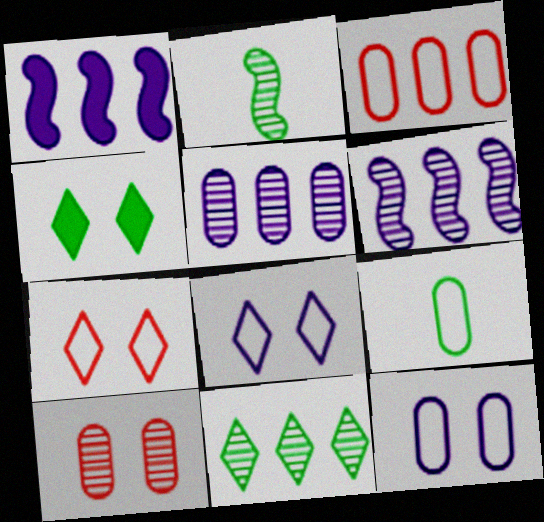[[1, 3, 11], 
[3, 9, 12]]